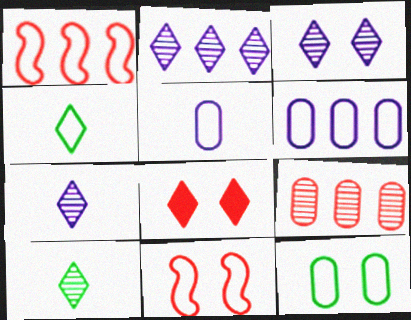[[2, 3, 7], 
[2, 4, 8], 
[4, 6, 11]]